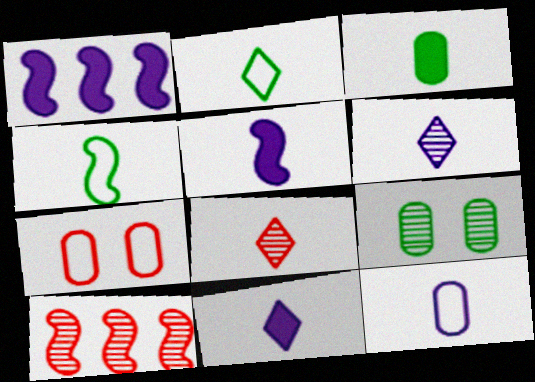[[2, 8, 11], 
[5, 6, 12], 
[6, 9, 10]]